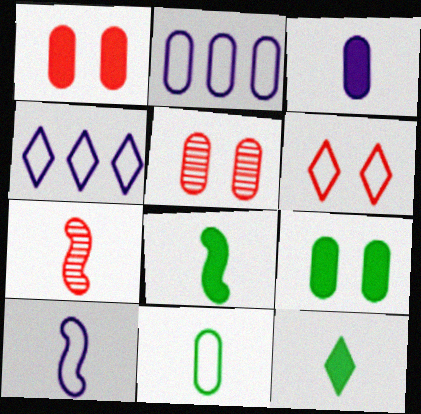[[4, 5, 8], 
[4, 7, 9], 
[7, 8, 10]]